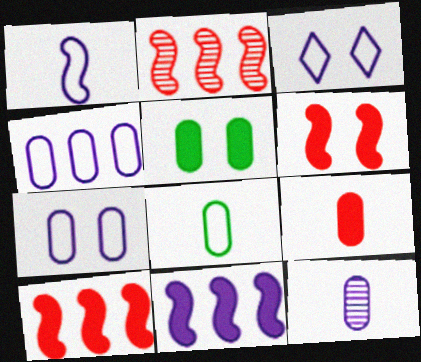[[1, 3, 4], 
[3, 11, 12], 
[8, 9, 12]]